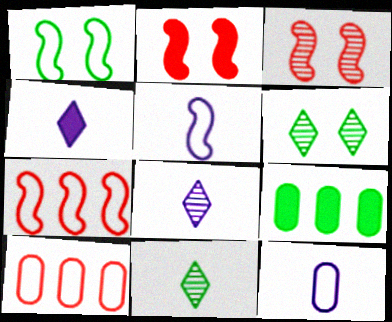[[1, 5, 7], 
[1, 9, 11], 
[2, 4, 9]]